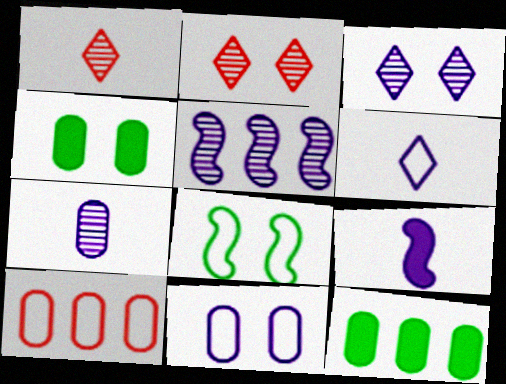[[3, 5, 7], 
[4, 7, 10], 
[6, 7, 9], 
[6, 8, 10]]